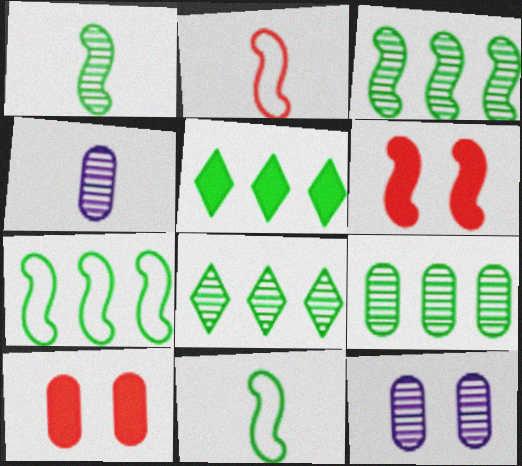[[2, 5, 12], 
[3, 8, 9], 
[5, 7, 9]]